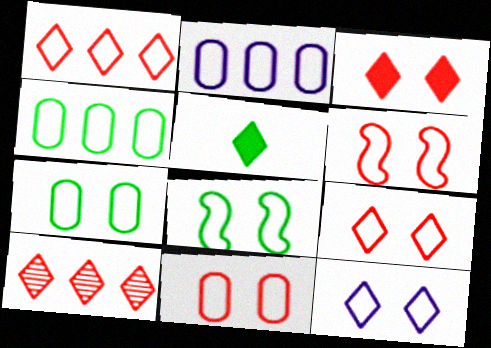[[5, 10, 12], 
[6, 7, 12], 
[6, 9, 11], 
[8, 11, 12]]